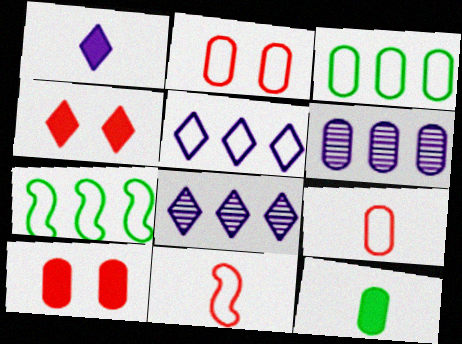[[2, 6, 12]]